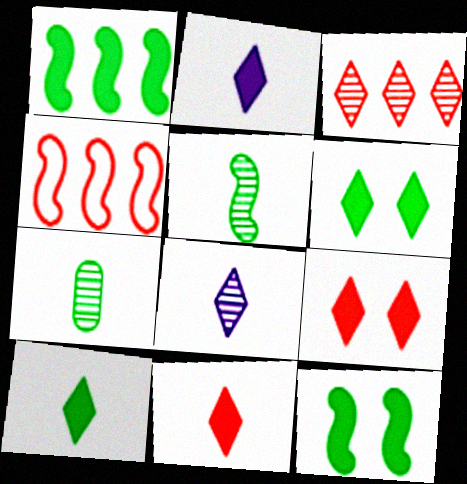[[2, 10, 11]]